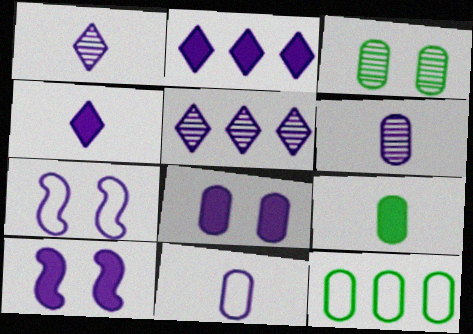[[2, 6, 7], 
[3, 9, 12], 
[5, 10, 11]]